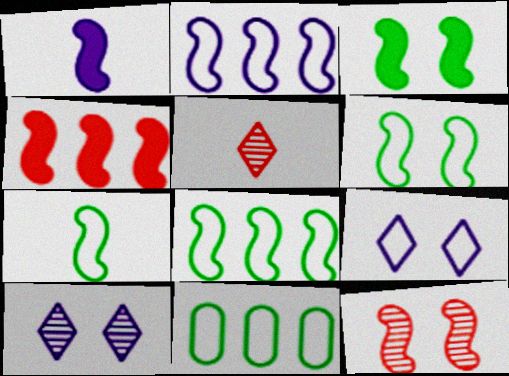[[1, 3, 4], 
[1, 8, 12], 
[6, 7, 8]]